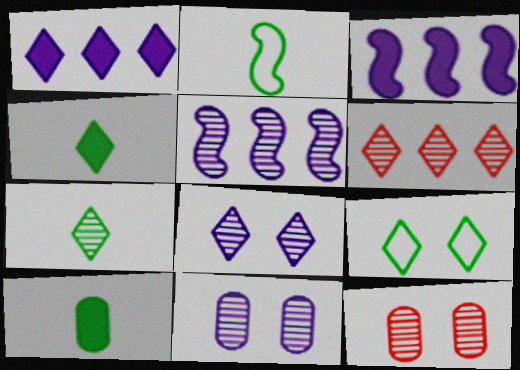[[1, 2, 12], 
[2, 7, 10], 
[5, 7, 12], 
[6, 7, 8]]